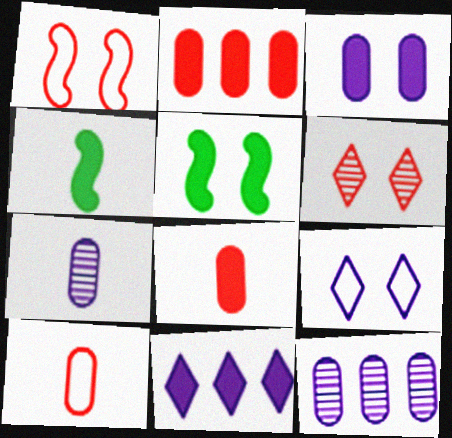[[5, 8, 11]]